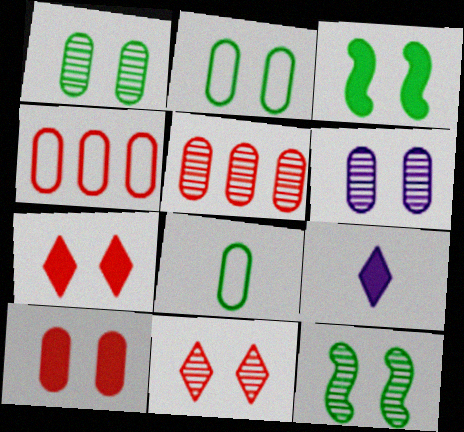[[2, 6, 10], 
[4, 9, 12], 
[6, 11, 12]]